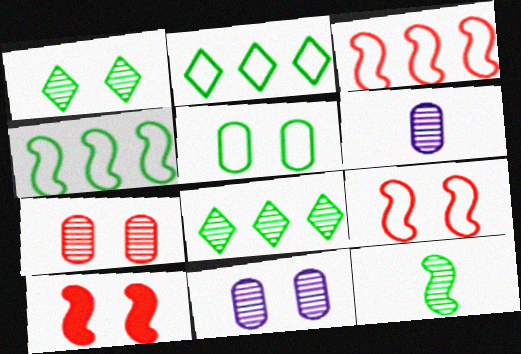[[2, 6, 10]]